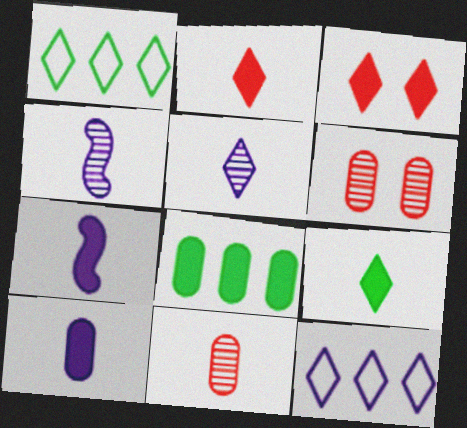[[1, 3, 5], 
[1, 6, 7], 
[3, 7, 8]]